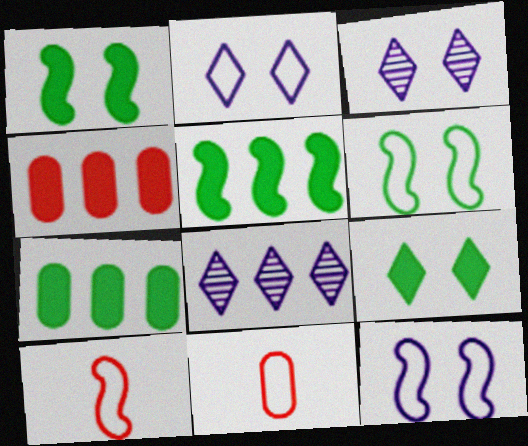[[1, 8, 11], 
[3, 5, 11], 
[3, 7, 10]]